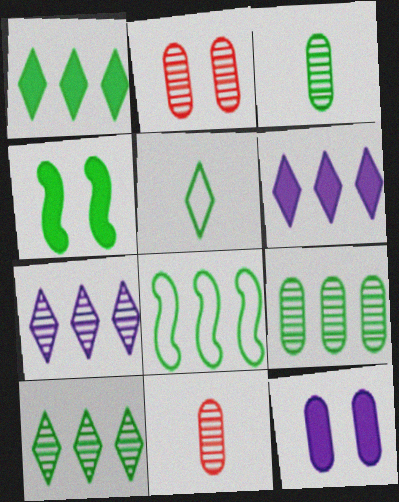[[1, 8, 9], 
[4, 5, 9]]